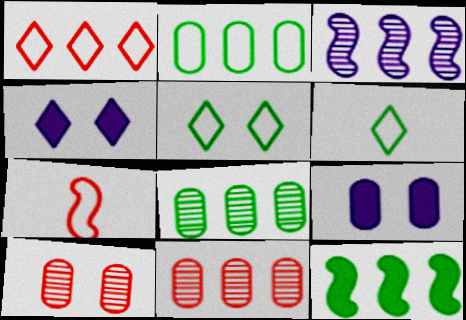[[4, 7, 8]]